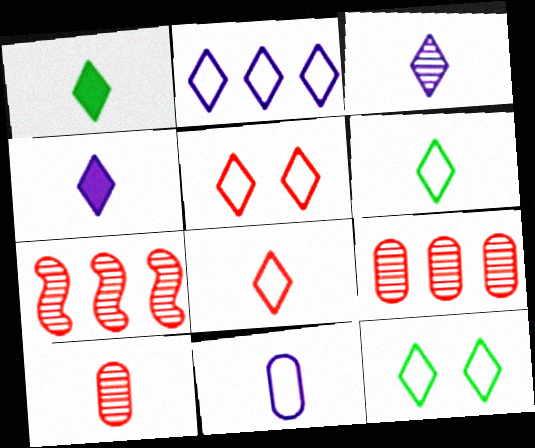[[1, 3, 8], 
[2, 5, 6], 
[2, 8, 12]]